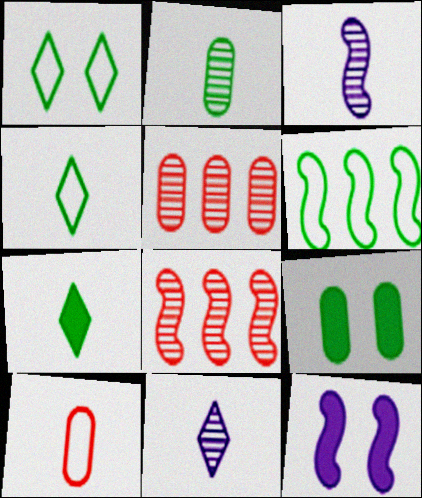[[3, 7, 10], 
[4, 5, 12]]